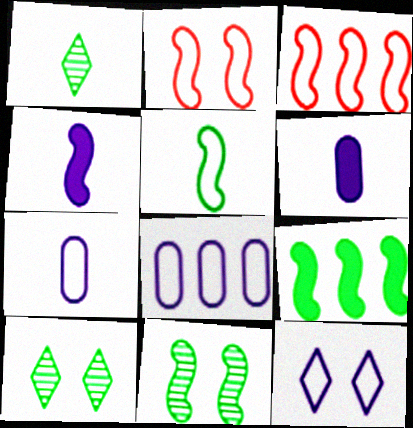[[3, 4, 11], 
[3, 6, 10], 
[5, 9, 11]]